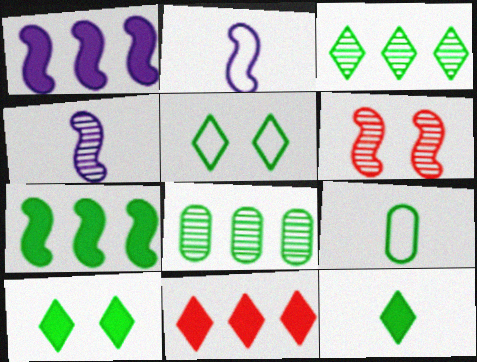[[2, 6, 7], 
[3, 5, 12]]